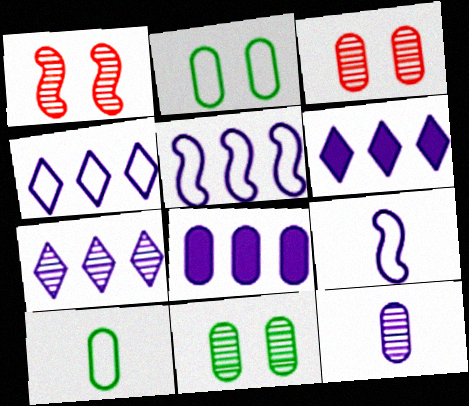[[1, 6, 10], 
[3, 8, 10], 
[4, 6, 7], 
[5, 7, 8]]